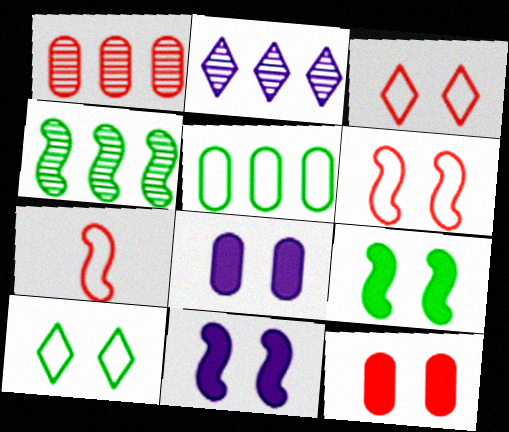[[1, 2, 4], 
[4, 7, 11]]